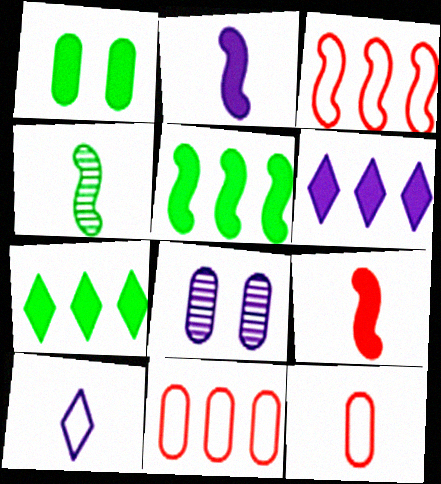[[1, 6, 9]]